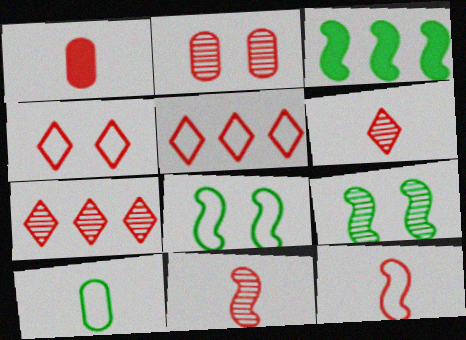[[1, 6, 12], 
[2, 7, 11]]